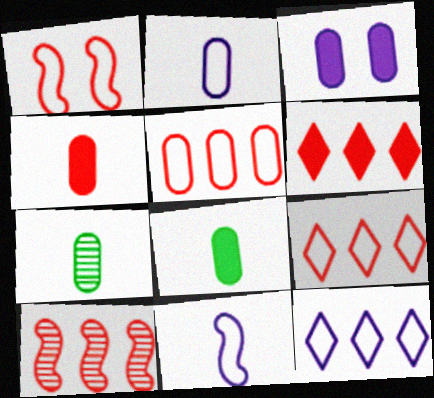[[2, 4, 7], 
[3, 5, 7], 
[5, 6, 10]]